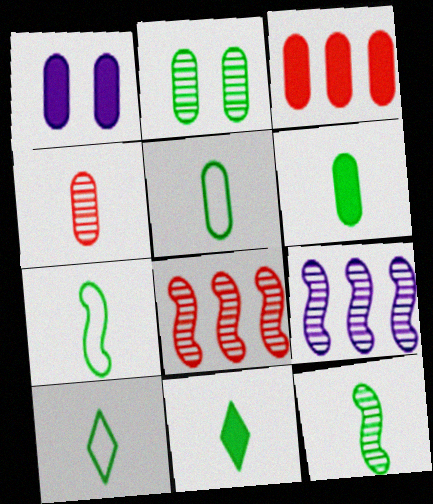[[1, 3, 6], 
[1, 8, 10], 
[5, 7, 10], 
[5, 11, 12], 
[6, 10, 12]]